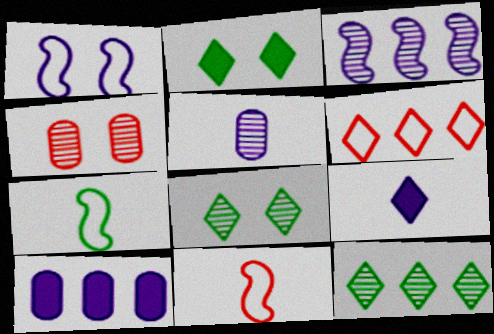[[1, 2, 4], 
[6, 8, 9], 
[8, 10, 11]]